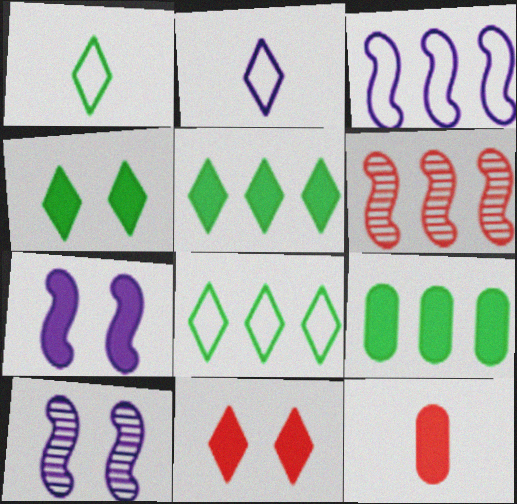[[5, 7, 12], 
[8, 10, 12]]